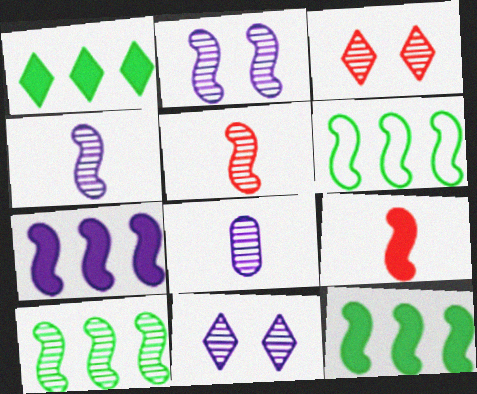[[2, 5, 10], 
[2, 6, 9], 
[3, 8, 10], 
[6, 10, 12]]